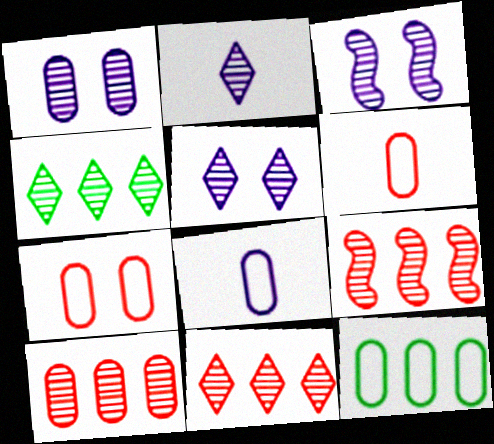[[1, 3, 5], 
[7, 8, 12], 
[9, 10, 11]]